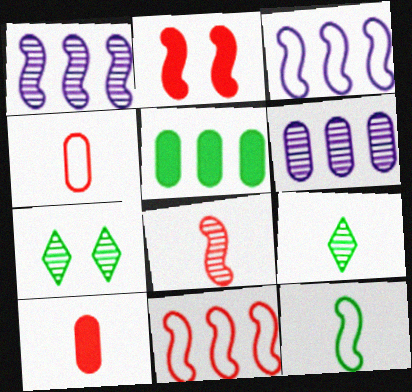[[1, 2, 12], 
[2, 8, 11], 
[3, 7, 10], 
[5, 7, 12], 
[6, 7, 8]]